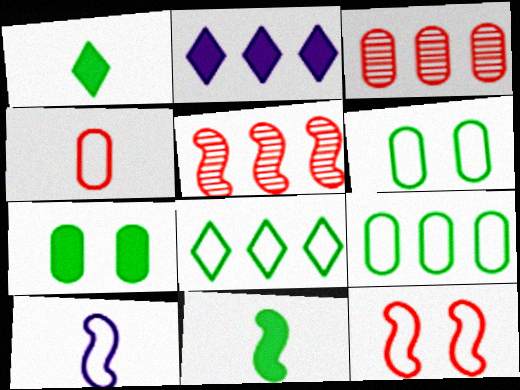[[2, 5, 9]]